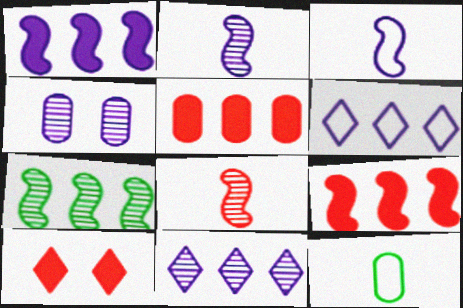[[2, 4, 11], 
[4, 5, 12], 
[5, 6, 7]]